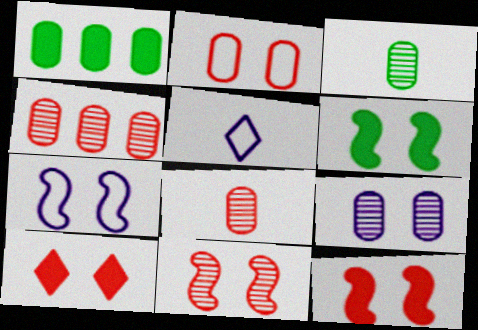[[1, 5, 11], 
[2, 10, 11], 
[3, 4, 9], 
[4, 5, 6], 
[6, 7, 11]]